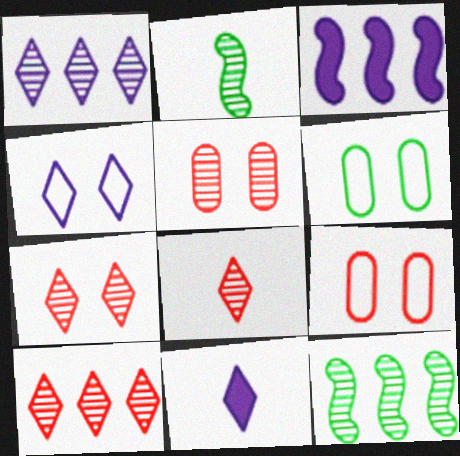[[1, 2, 5], 
[1, 4, 11], 
[3, 6, 8], 
[7, 8, 10], 
[9, 11, 12]]